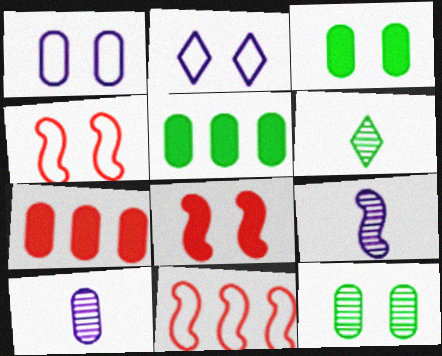[[2, 8, 12]]